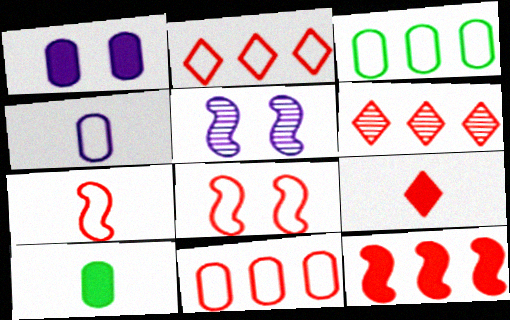[[2, 5, 10], 
[3, 5, 9], 
[6, 11, 12]]